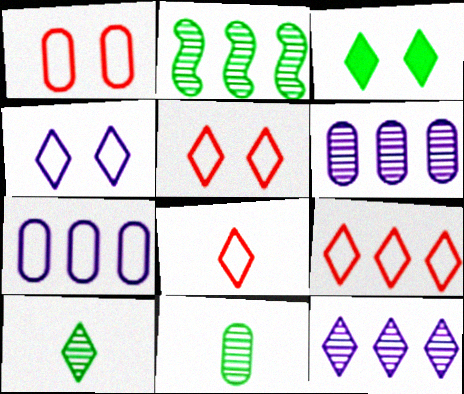[[3, 8, 12], 
[5, 8, 9]]